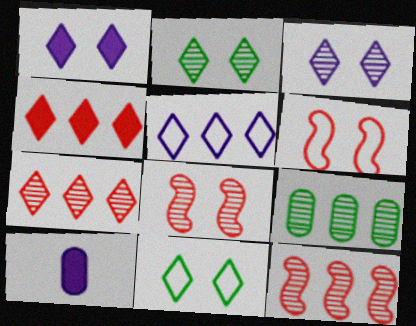[[10, 11, 12]]